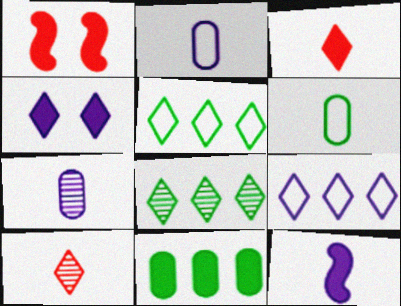[[1, 2, 8], 
[1, 5, 7], 
[4, 5, 10], 
[6, 10, 12]]